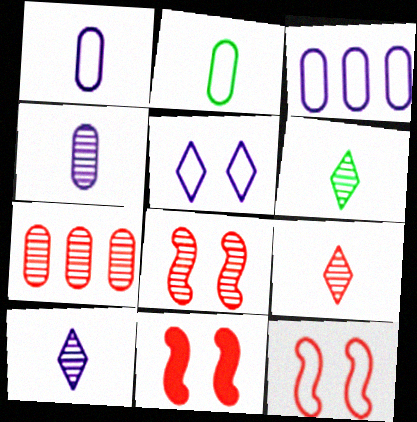[[3, 6, 11], 
[6, 9, 10], 
[7, 8, 9], 
[8, 11, 12]]